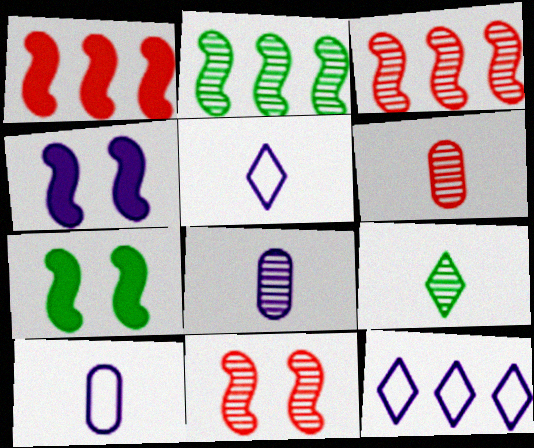[[4, 8, 12], 
[6, 7, 12]]